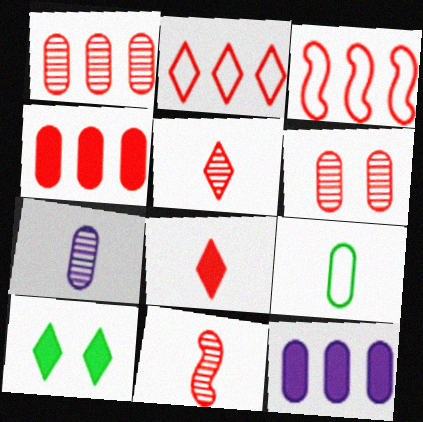[[3, 6, 8], 
[3, 7, 10], 
[6, 9, 12]]